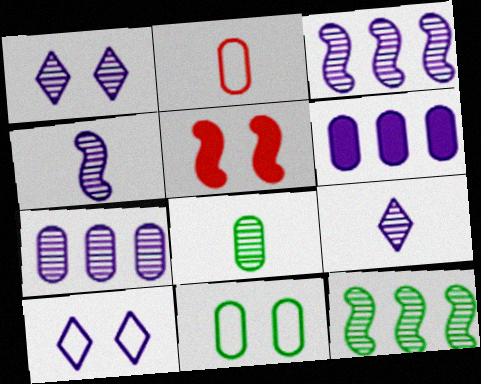[[1, 4, 7], 
[1, 5, 11], 
[4, 6, 10]]